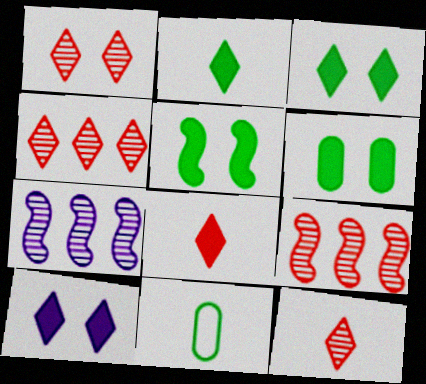[[1, 4, 12], 
[3, 5, 6], 
[9, 10, 11]]